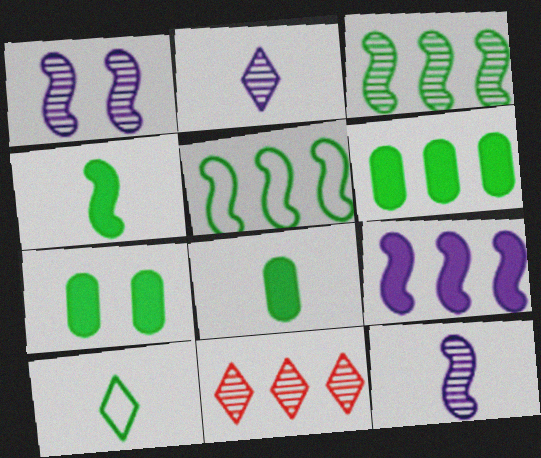[[3, 7, 10], 
[6, 7, 8]]